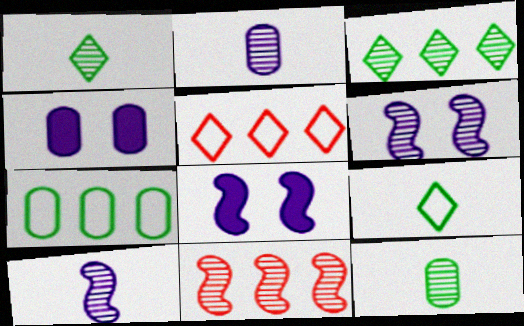[[4, 9, 11], 
[5, 8, 12]]